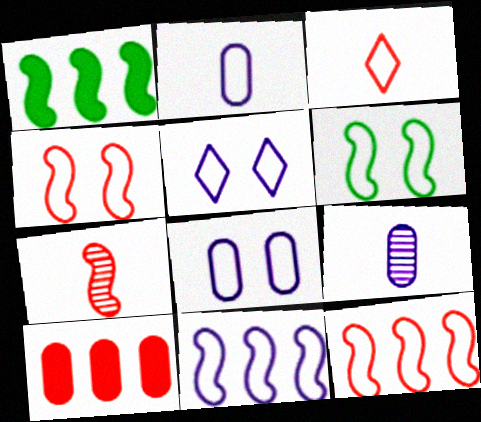[[2, 5, 11]]